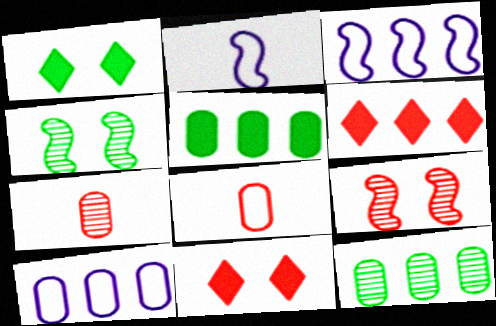[[1, 3, 7], 
[2, 11, 12], 
[3, 6, 12], 
[6, 8, 9]]